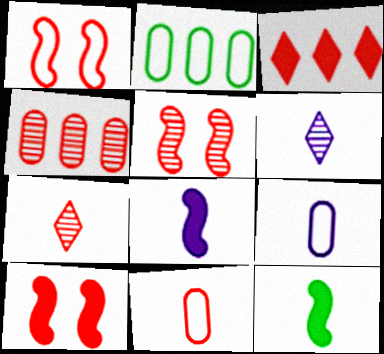[[1, 5, 10], 
[2, 6, 10], 
[3, 5, 11], 
[4, 5, 7], 
[6, 8, 9], 
[6, 11, 12], 
[7, 9, 12]]